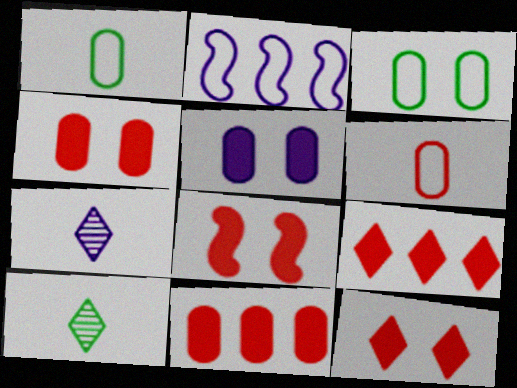[[2, 4, 10], 
[2, 5, 7], 
[4, 8, 12]]